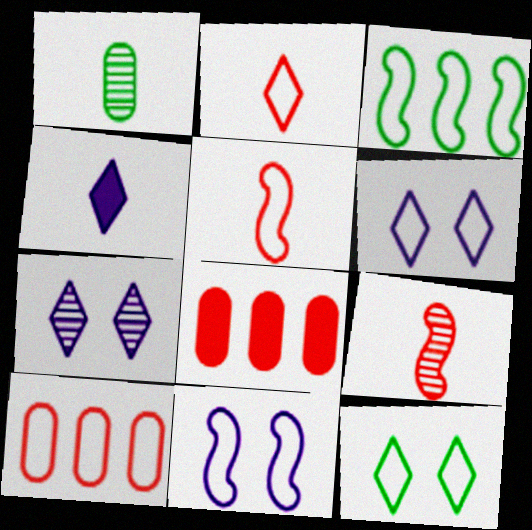[[1, 4, 5], 
[3, 5, 11]]